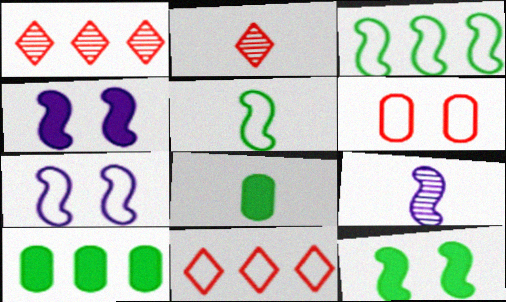[[1, 7, 8], 
[2, 7, 10]]